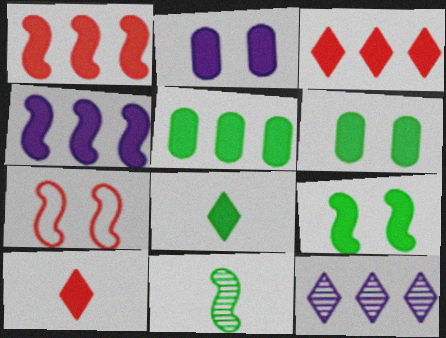[[1, 2, 8], 
[3, 4, 5], 
[4, 6, 10], 
[4, 7, 11], 
[5, 8, 9]]